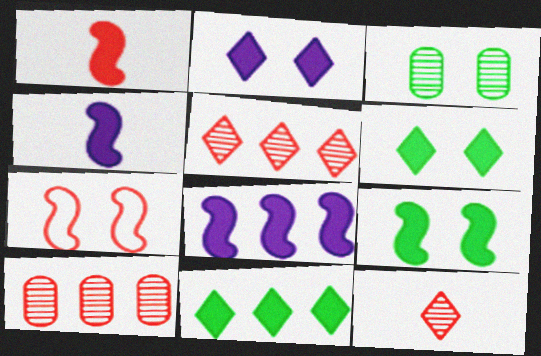[[1, 8, 9], 
[2, 3, 7]]